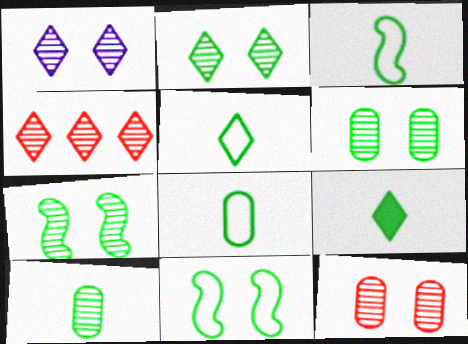[[1, 7, 12], 
[2, 6, 7], 
[3, 5, 8], 
[3, 9, 10]]